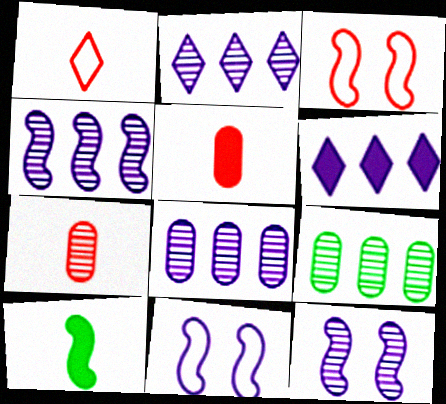[[2, 4, 8], 
[3, 4, 10]]